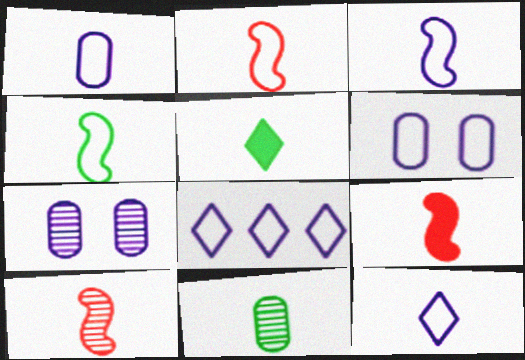[[1, 3, 12], 
[1, 5, 10], 
[2, 3, 4], 
[2, 9, 10], 
[3, 6, 8], 
[4, 5, 11], 
[9, 11, 12]]